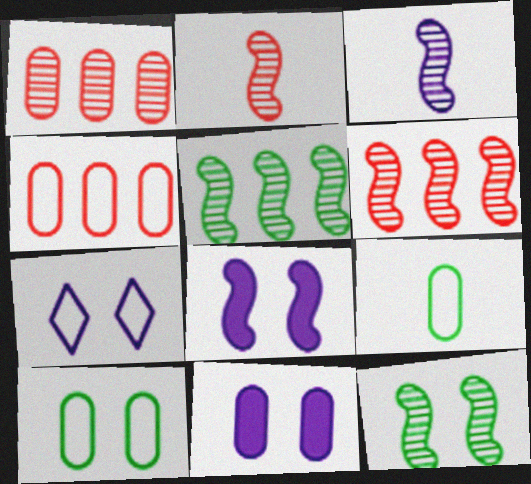[[1, 9, 11], 
[3, 6, 12]]